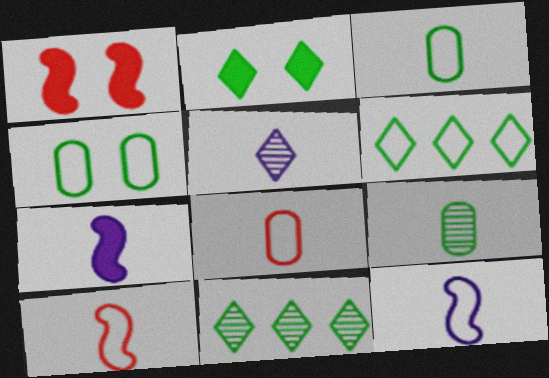[]